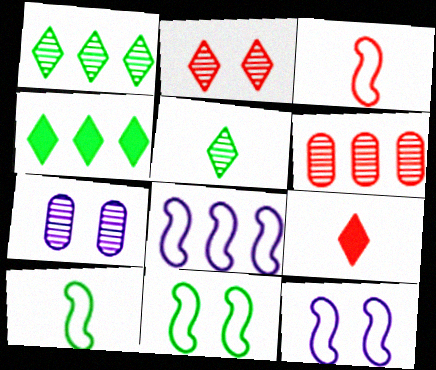[[3, 4, 7], 
[3, 8, 11], 
[4, 6, 8]]